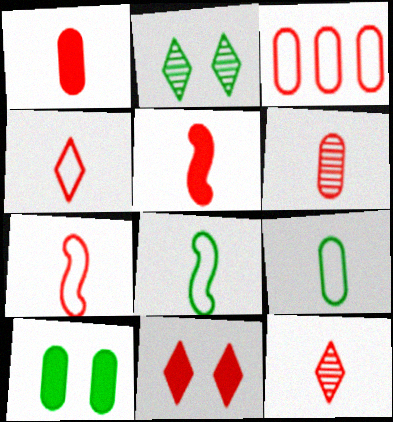[[1, 7, 12], 
[4, 5, 6]]